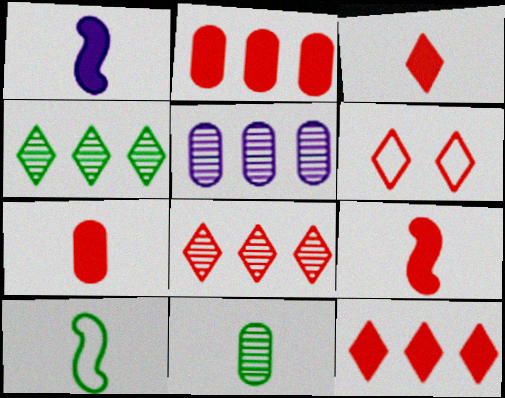[[3, 6, 8], 
[3, 7, 9]]